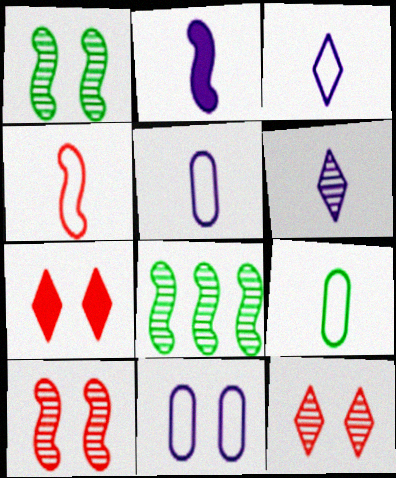[[1, 7, 11], 
[2, 5, 6], 
[3, 4, 9], 
[5, 7, 8]]